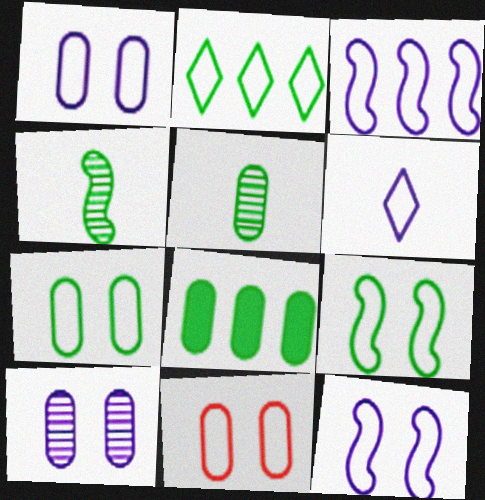[[1, 3, 6], 
[1, 7, 11], 
[5, 7, 8]]